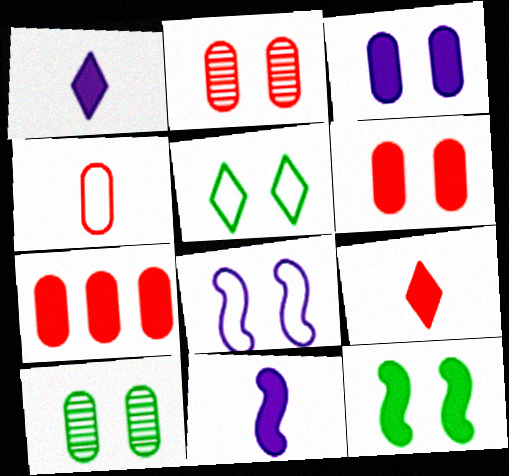[[1, 7, 12], 
[2, 4, 7], 
[5, 10, 12]]